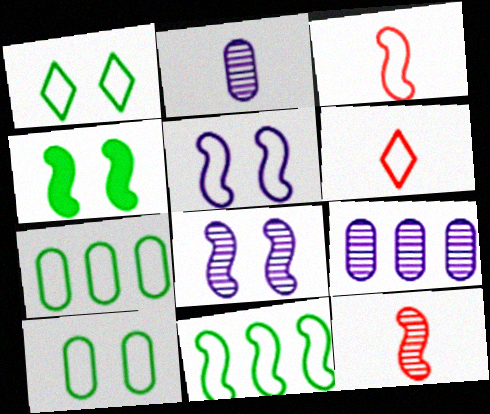[[3, 5, 11], 
[4, 6, 9], 
[5, 6, 7]]